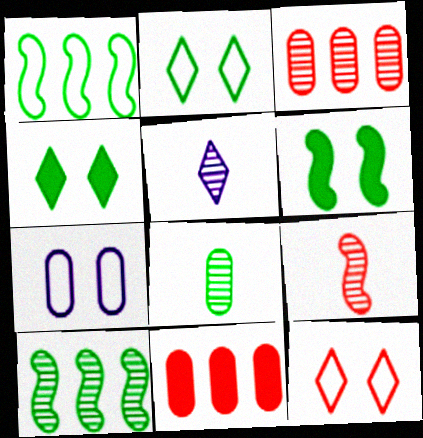[[1, 4, 8], 
[5, 8, 9], 
[7, 8, 11], 
[9, 11, 12]]